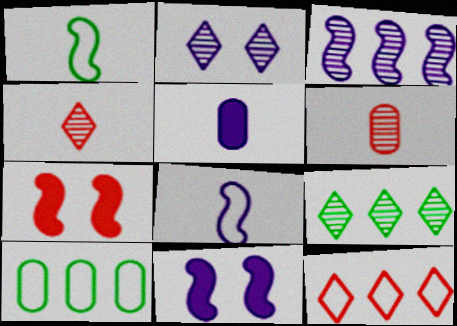[[1, 3, 7], 
[1, 4, 5], 
[2, 4, 9], 
[3, 8, 11], 
[4, 10, 11], 
[6, 7, 12]]